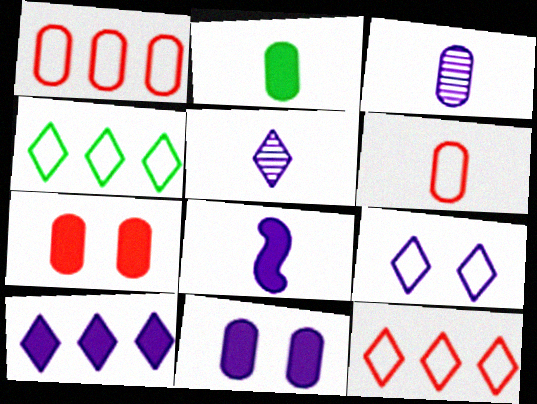[[2, 3, 6], 
[5, 9, 10], 
[8, 10, 11]]